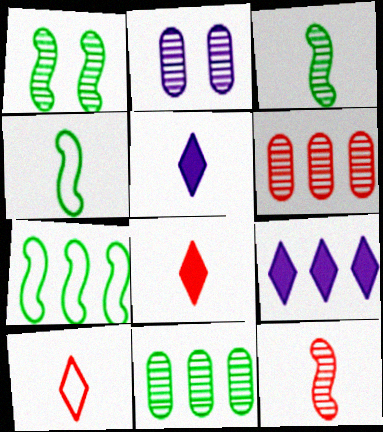[[2, 7, 8], 
[6, 7, 9]]